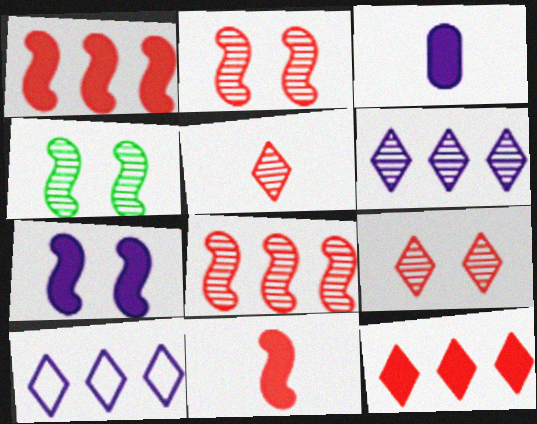[]